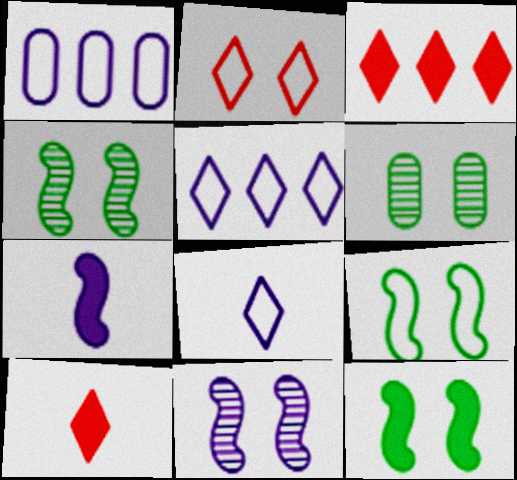[[1, 4, 10], 
[4, 9, 12]]